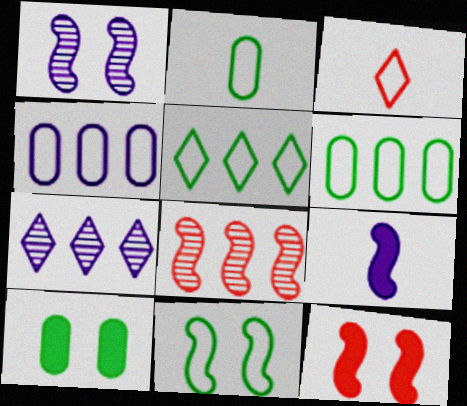[[1, 11, 12], 
[2, 5, 11], 
[2, 7, 12], 
[3, 4, 11], 
[8, 9, 11]]